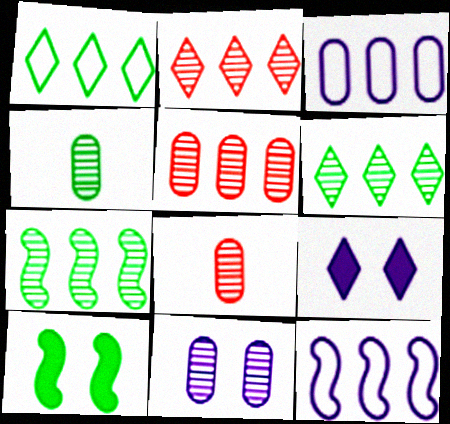[[1, 4, 10], 
[4, 5, 11]]